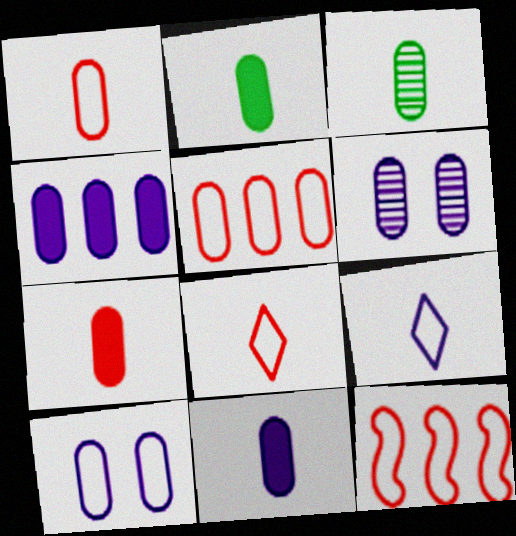[[1, 3, 11], 
[2, 5, 6], 
[2, 7, 11]]